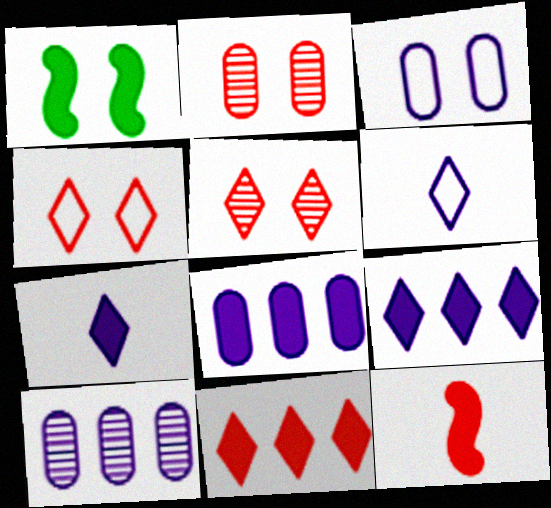[[1, 3, 5]]